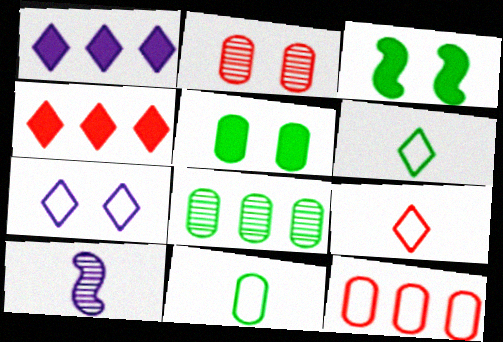[[2, 3, 7], 
[3, 6, 8], 
[5, 8, 11]]